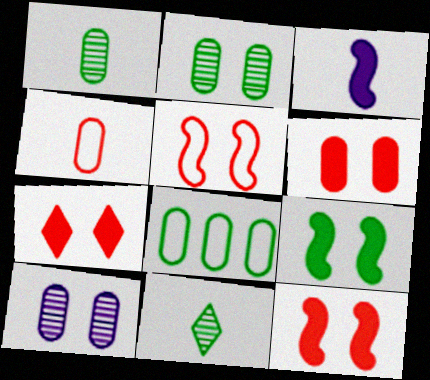[[3, 4, 11], 
[6, 7, 12], 
[8, 9, 11]]